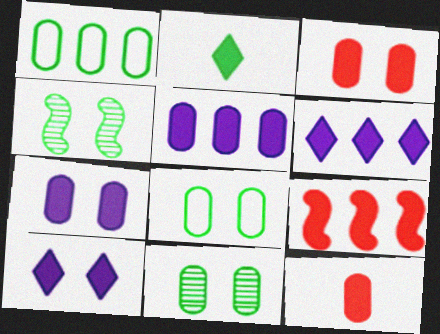[[1, 2, 4], 
[2, 7, 9]]